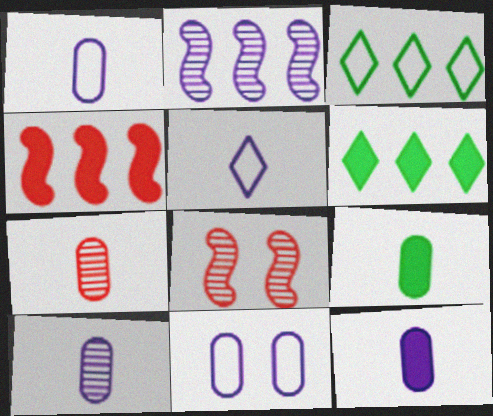[[1, 6, 8], 
[1, 7, 9], 
[1, 10, 12], 
[3, 8, 12]]